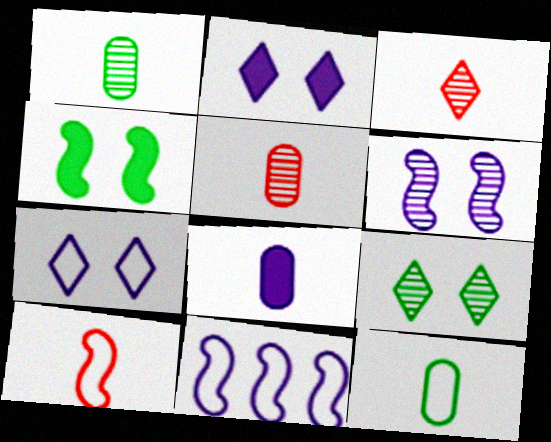[[5, 8, 12]]